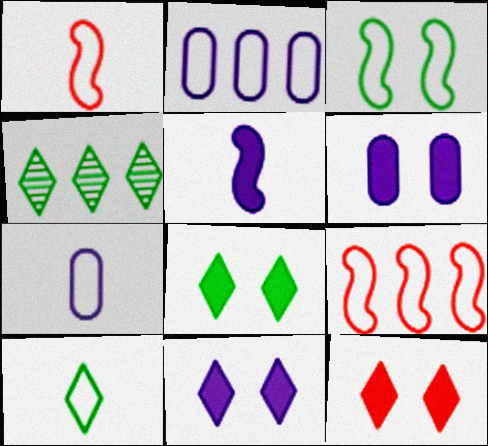[[1, 4, 6], 
[1, 7, 10], 
[4, 8, 10], 
[8, 11, 12]]